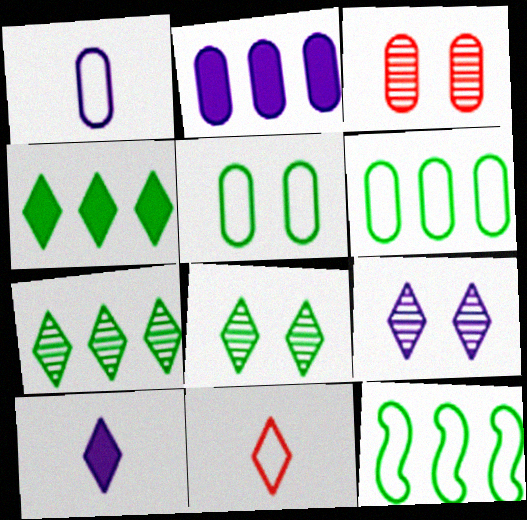[[3, 10, 12], 
[4, 9, 11]]